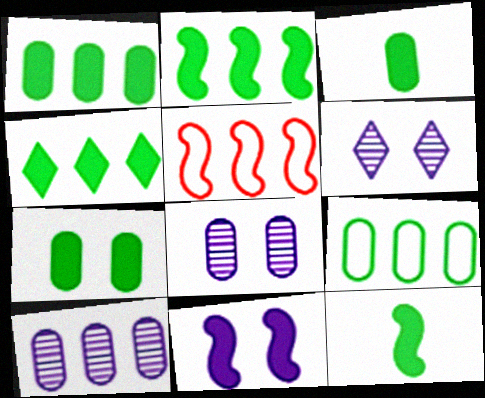[[1, 2, 4], 
[1, 3, 7], 
[3, 5, 6], 
[4, 5, 10], 
[4, 7, 12]]